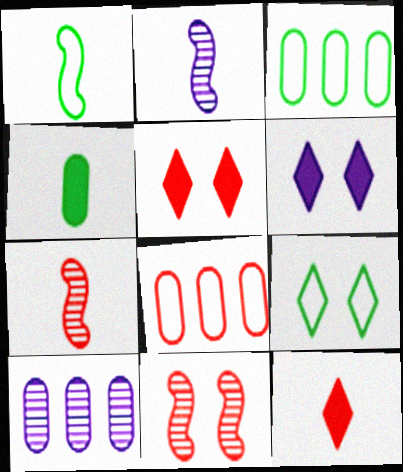[[1, 3, 9], 
[1, 5, 10], 
[2, 3, 5], 
[3, 6, 7], 
[5, 7, 8], 
[8, 11, 12]]